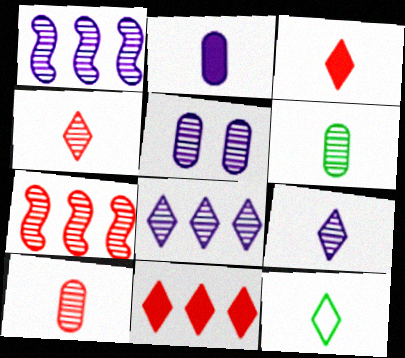[[1, 5, 9], 
[3, 9, 12]]